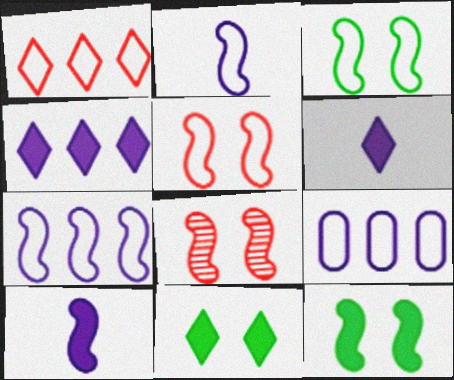[]